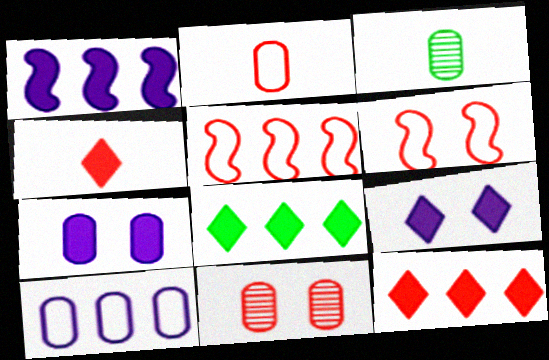[[3, 5, 9], 
[4, 5, 11], 
[4, 8, 9]]